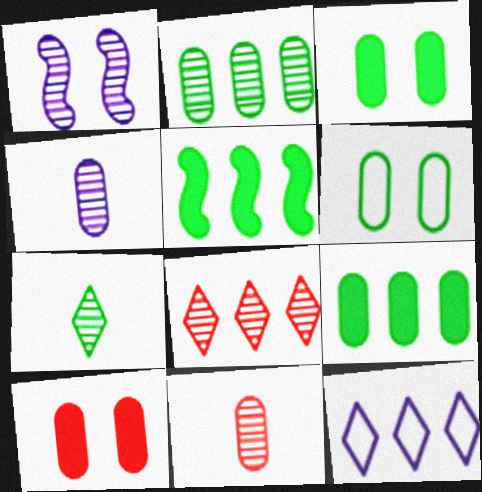[[5, 6, 7]]